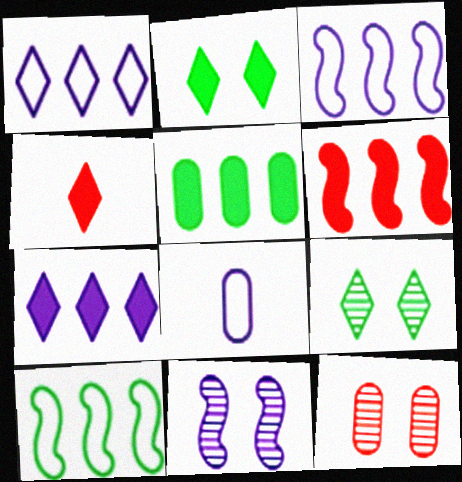[[1, 4, 9], 
[2, 4, 7], 
[5, 6, 7], 
[5, 8, 12], 
[6, 8, 9], 
[7, 8, 11], 
[9, 11, 12]]